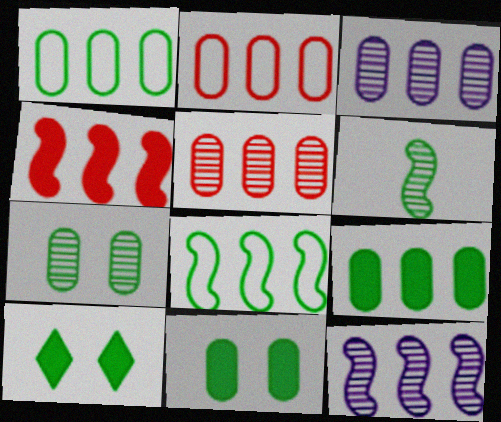[[1, 6, 10], 
[2, 3, 9], 
[4, 8, 12]]